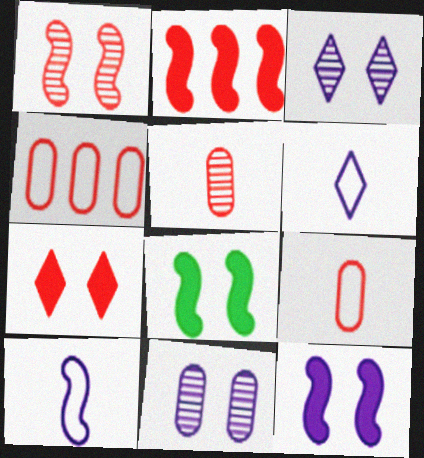[]